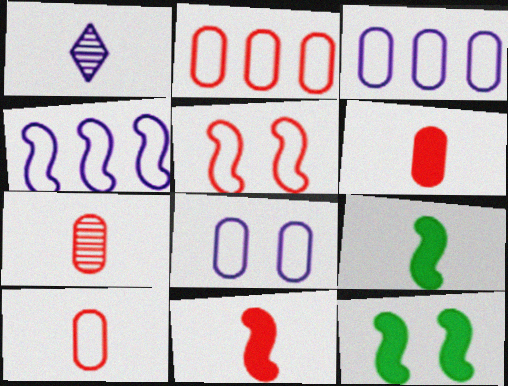[[1, 2, 12], 
[1, 9, 10], 
[6, 7, 10]]